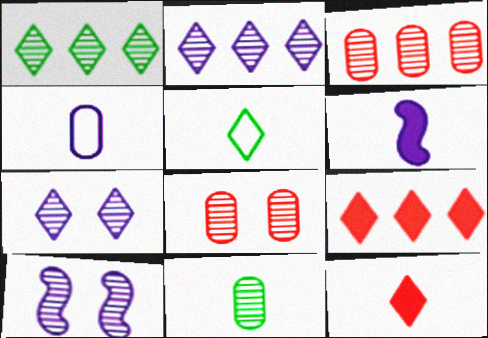[[5, 7, 9]]